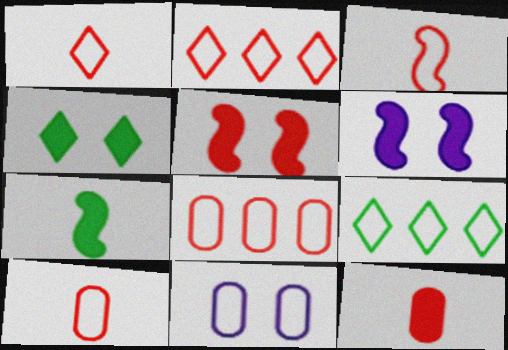[[1, 3, 10], 
[3, 9, 11]]